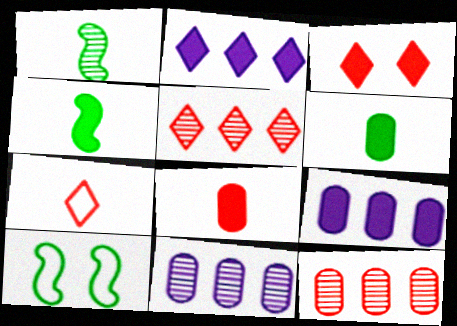[[3, 4, 9], 
[3, 5, 7]]